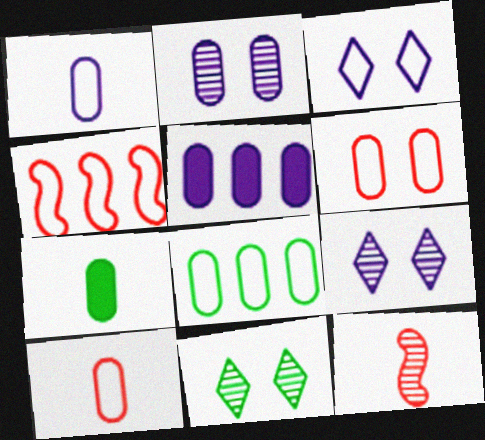[[1, 2, 5], 
[1, 6, 8], 
[4, 7, 9]]